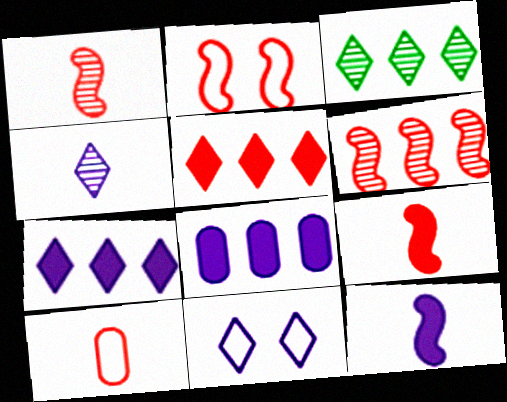[[2, 6, 9], 
[4, 7, 11]]